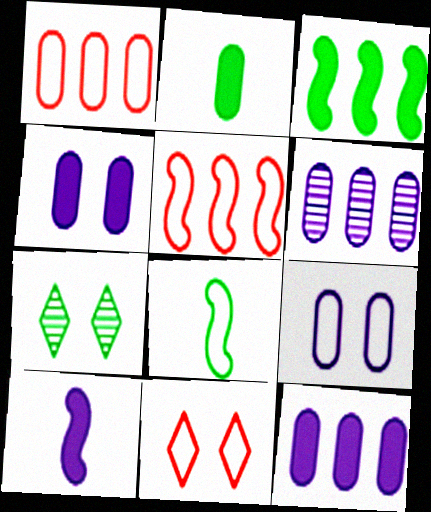[[1, 7, 10]]